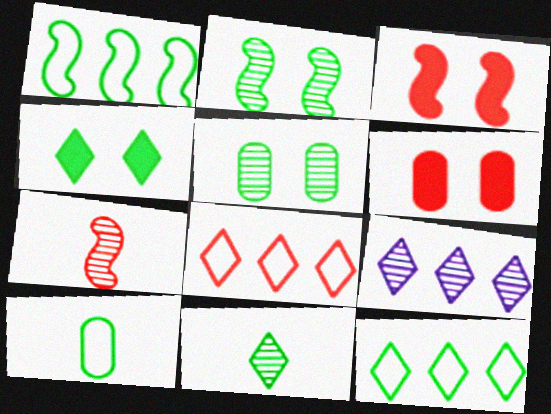[[3, 9, 10], 
[4, 11, 12], 
[5, 7, 9], 
[6, 7, 8]]